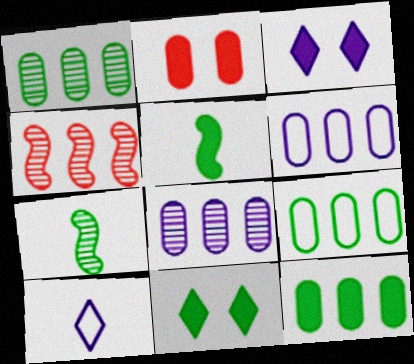[[1, 9, 12], 
[5, 11, 12], 
[7, 9, 11]]